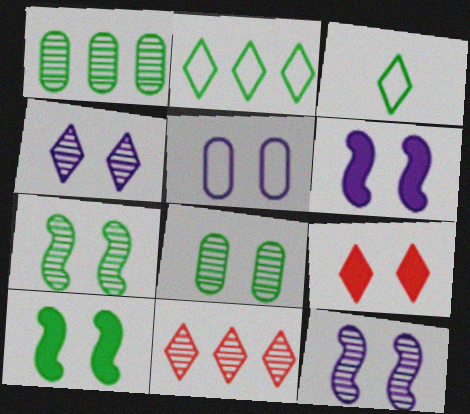[[1, 3, 10], 
[4, 5, 6], 
[5, 7, 9]]